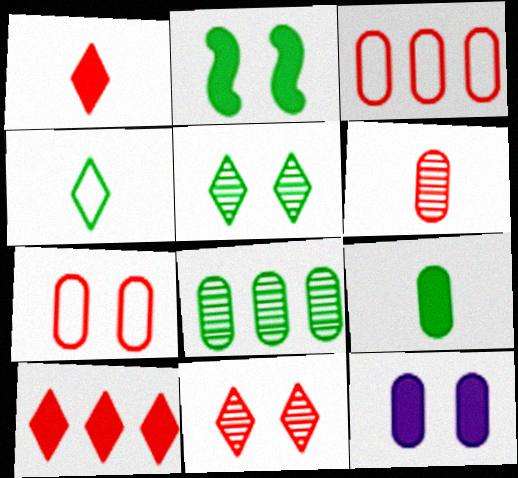[[2, 4, 8]]